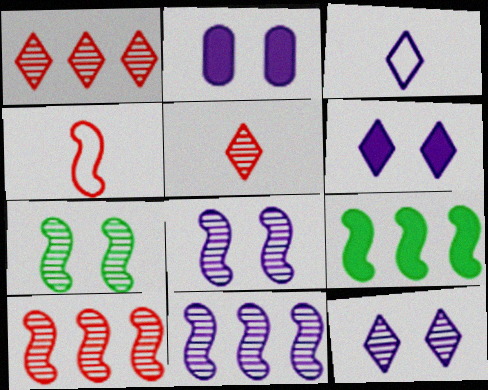[[2, 3, 11], 
[4, 8, 9]]